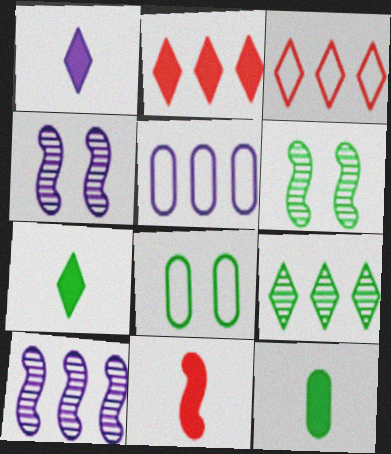[[1, 4, 5], 
[1, 11, 12], 
[3, 4, 12]]